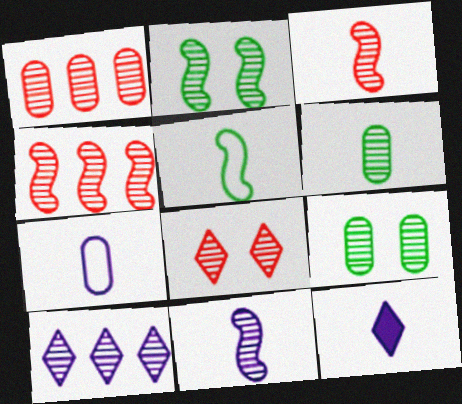[[1, 3, 8], 
[2, 4, 11], 
[3, 9, 10], 
[7, 11, 12]]